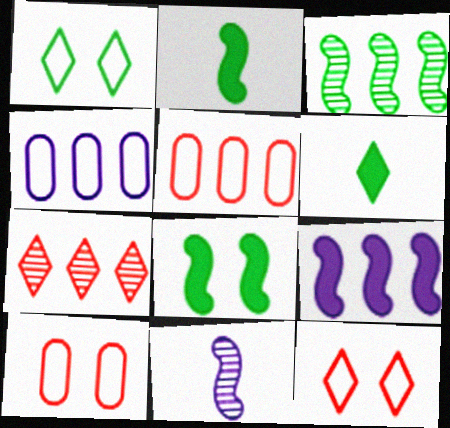[]